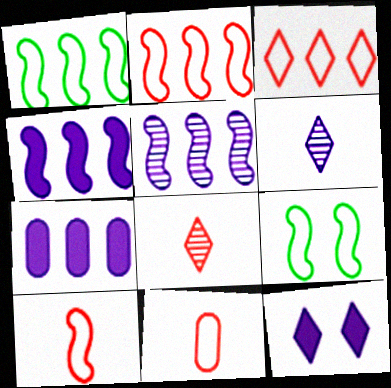[[7, 8, 9]]